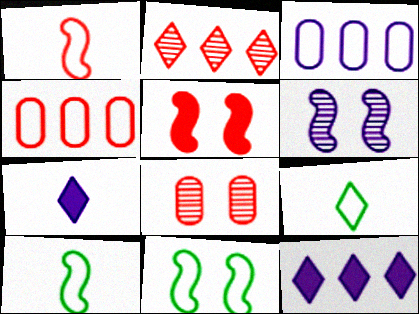[[3, 6, 7], 
[5, 6, 11], 
[8, 10, 12]]